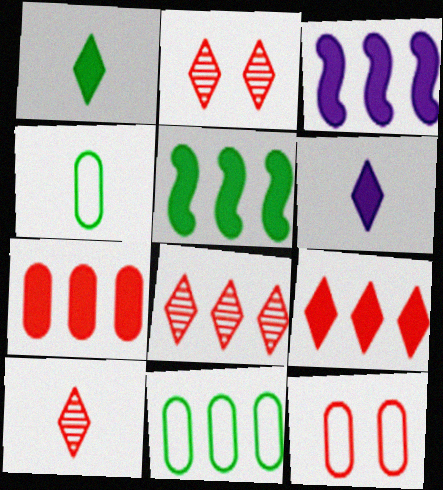[[2, 3, 4], 
[2, 8, 10], 
[3, 8, 11]]